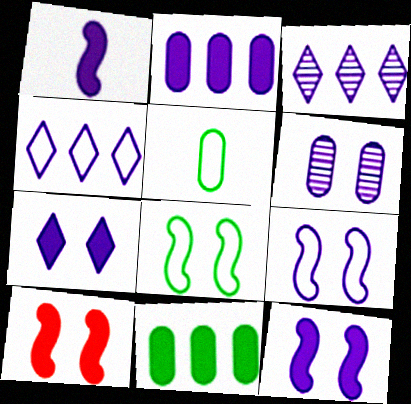[[1, 2, 7], 
[1, 4, 6], 
[3, 5, 10], 
[6, 7, 9]]